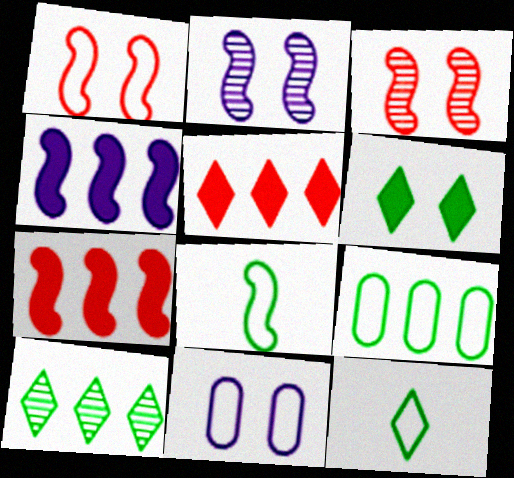[[2, 7, 8], 
[3, 4, 8], 
[3, 6, 11], 
[6, 10, 12]]